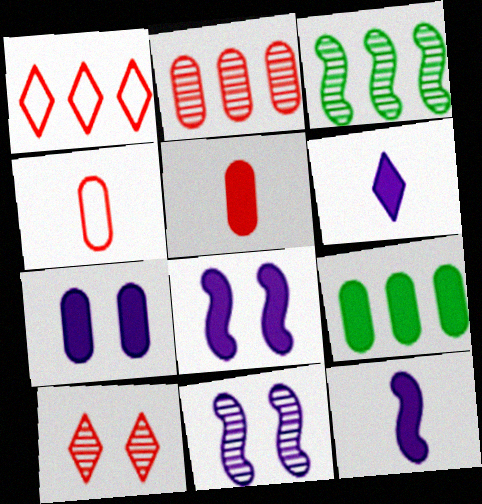[[5, 7, 9]]